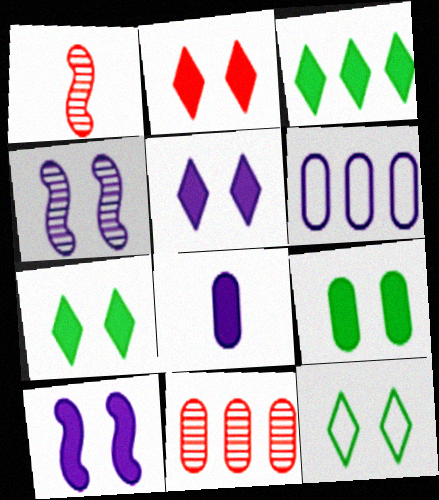[[1, 6, 7], 
[2, 5, 7], 
[2, 9, 10]]